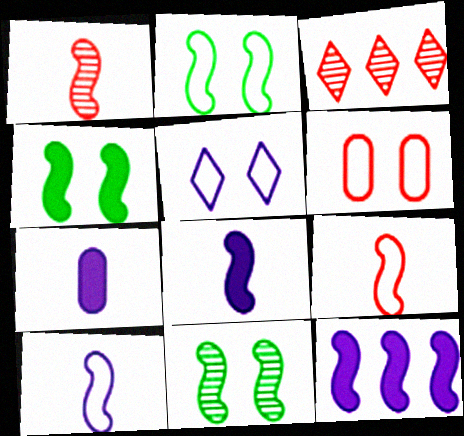[[1, 2, 12], 
[2, 3, 7], 
[2, 4, 11], 
[2, 5, 6], 
[9, 11, 12]]